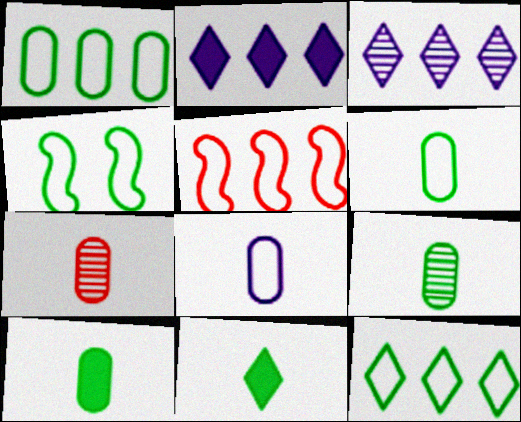[[2, 4, 7], 
[4, 6, 12], 
[6, 9, 10], 
[7, 8, 10]]